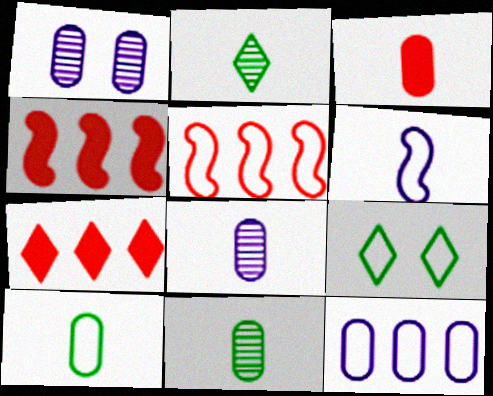[[2, 3, 6], 
[3, 8, 10], 
[4, 8, 9]]